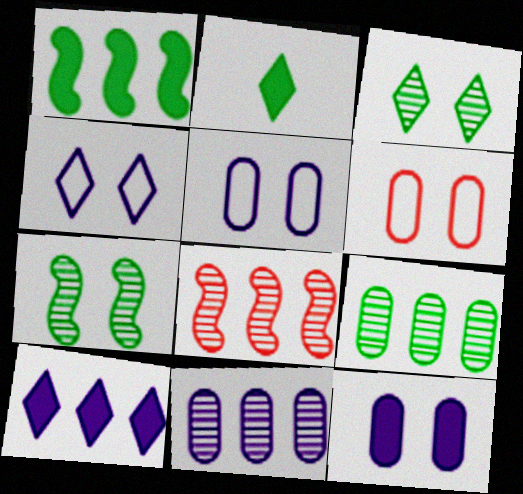[[2, 5, 8]]